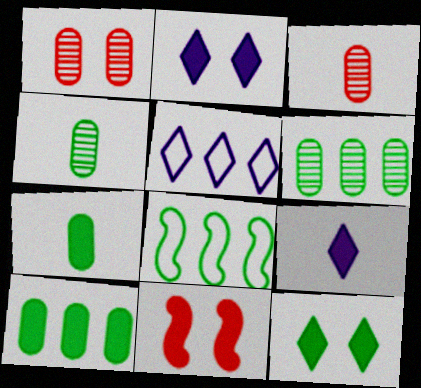[[1, 8, 9], 
[2, 3, 8], 
[4, 5, 11], 
[4, 8, 12], 
[9, 10, 11]]